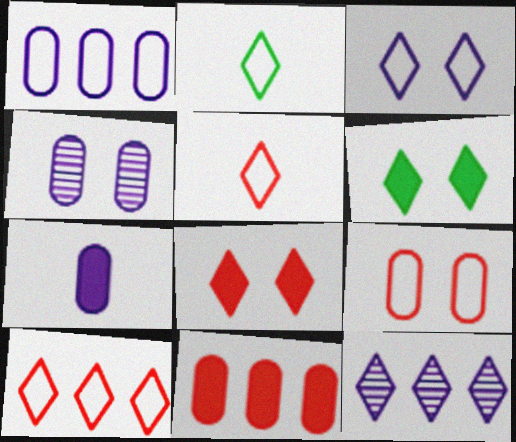[[1, 4, 7], 
[2, 3, 10], 
[2, 8, 12], 
[5, 6, 12]]